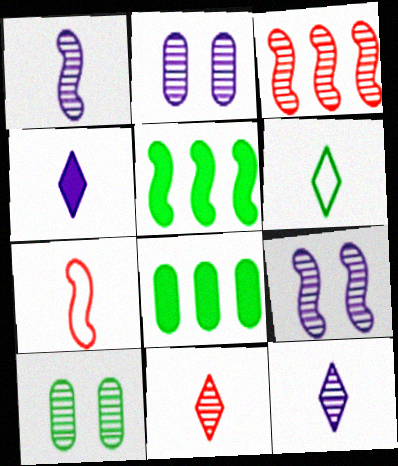[[3, 10, 12], 
[4, 6, 11], 
[5, 6, 10], 
[5, 7, 9]]